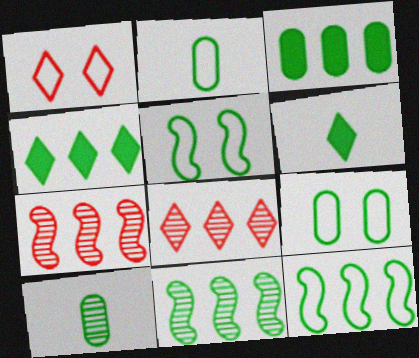[[3, 9, 10], 
[4, 5, 10], 
[6, 9, 11]]